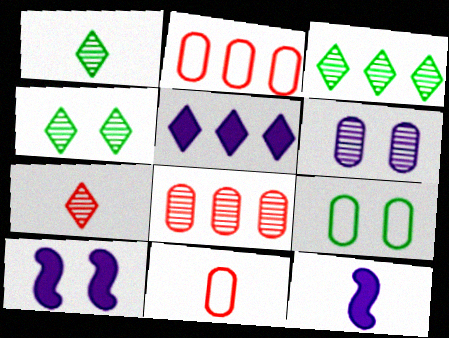[[1, 2, 10], 
[1, 3, 4], 
[1, 11, 12], 
[2, 4, 12], 
[3, 10, 11]]